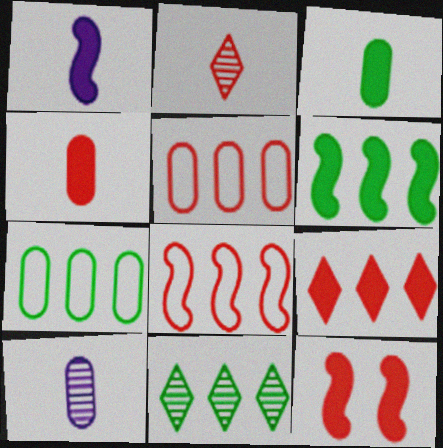[[1, 6, 12], 
[2, 5, 12], 
[4, 9, 12], 
[6, 7, 11]]